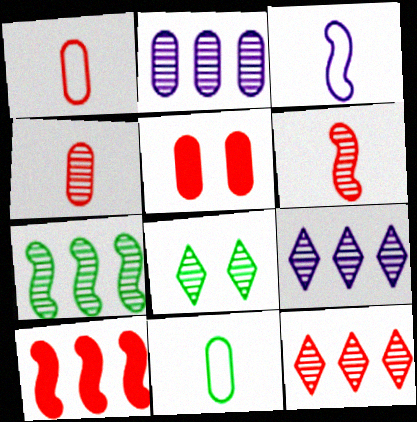[[2, 5, 11], 
[2, 6, 8], 
[2, 7, 12]]